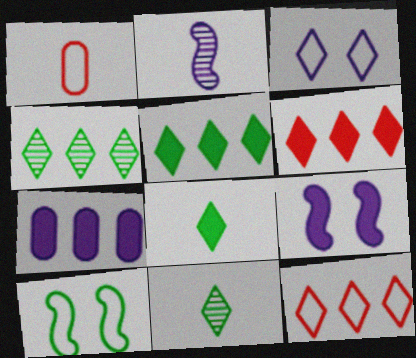[[1, 2, 8], 
[1, 4, 9], 
[2, 3, 7], 
[3, 6, 11]]